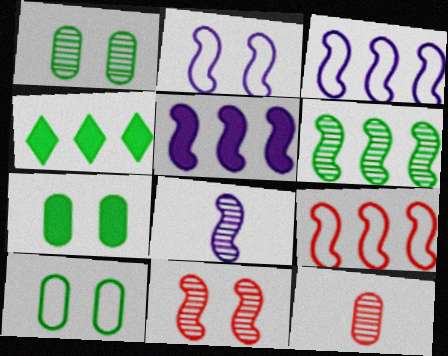[[1, 7, 10], 
[2, 4, 12], 
[2, 5, 8], 
[5, 6, 9], 
[6, 8, 11]]